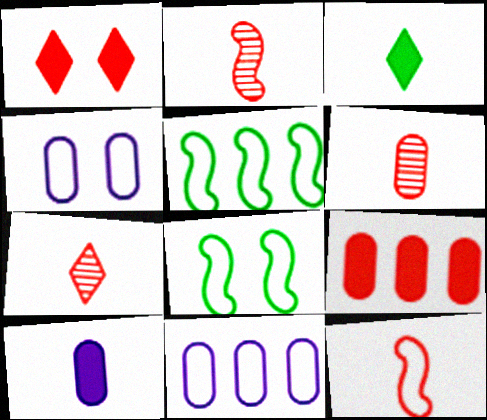[[2, 6, 7]]